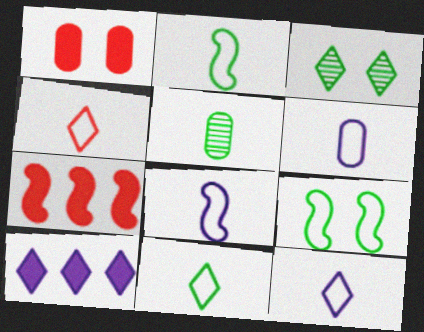[[2, 4, 6], 
[3, 4, 10], 
[3, 6, 7], 
[4, 11, 12], 
[6, 8, 12]]